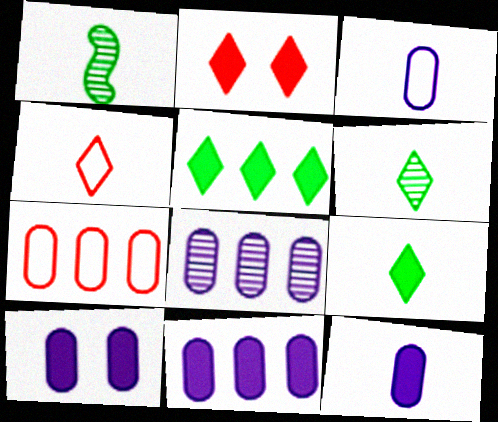[[1, 4, 12], 
[3, 8, 10], 
[10, 11, 12]]